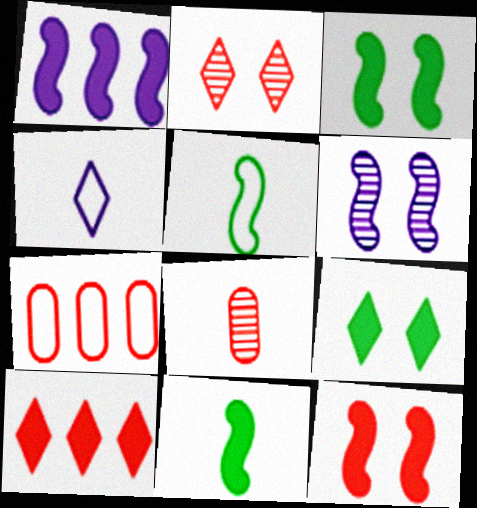[[1, 11, 12], 
[4, 8, 11]]